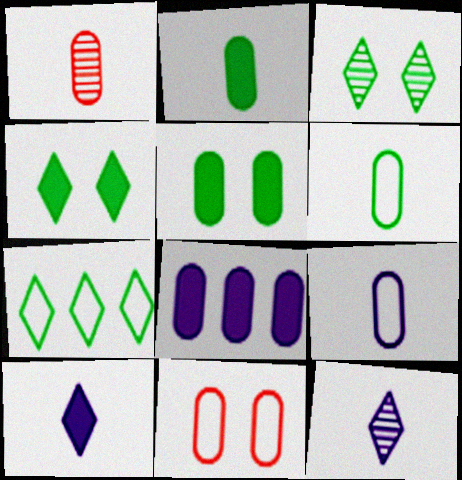[[1, 2, 9]]